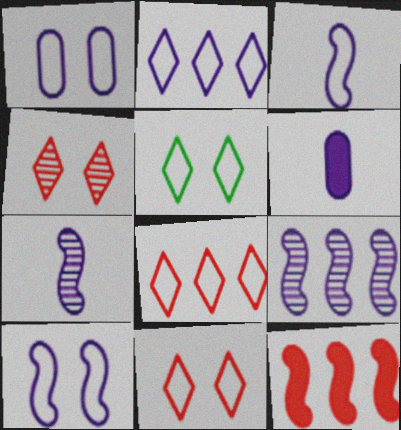[[1, 2, 3]]